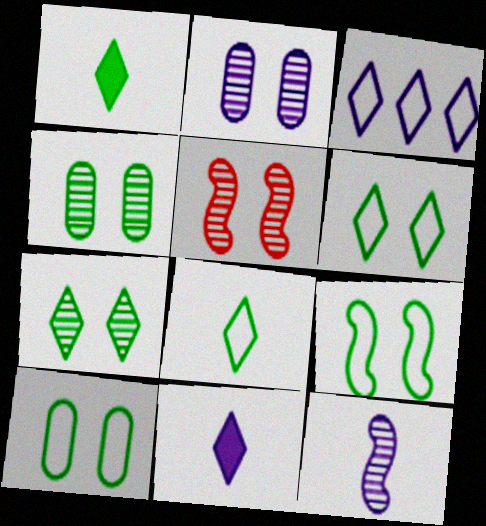[[2, 5, 7], 
[6, 9, 10]]